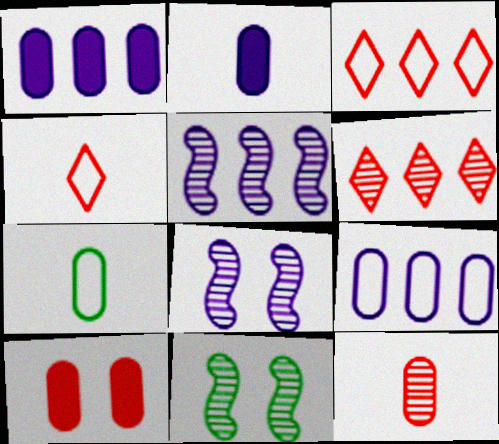[[1, 4, 11], 
[2, 3, 11], 
[2, 7, 12]]